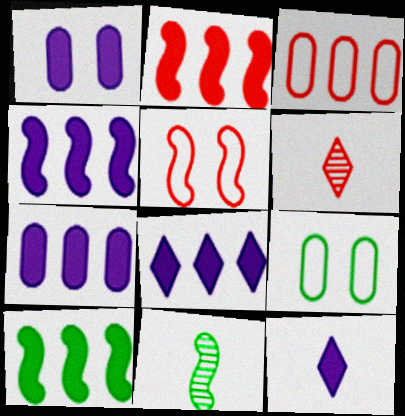[[1, 4, 12], 
[2, 4, 10], 
[4, 5, 11], 
[4, 6, 9], 
[4, 7, 8]]